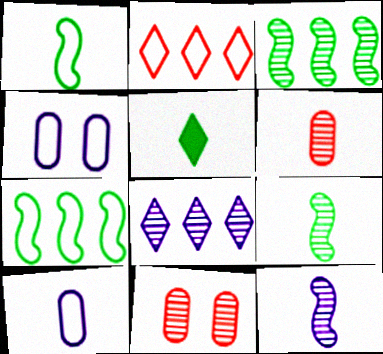[[1, 2, 4], 
[8, 9, 11]]